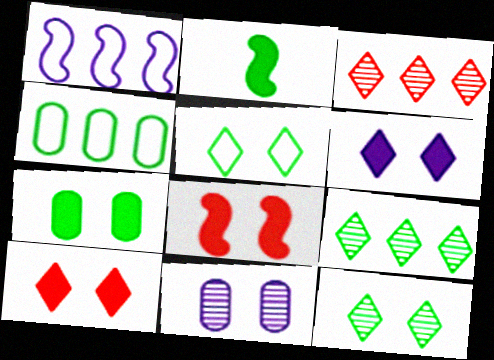[[2, 4, 12], 
[5, 8, 11], 
[6, 7, 8]]